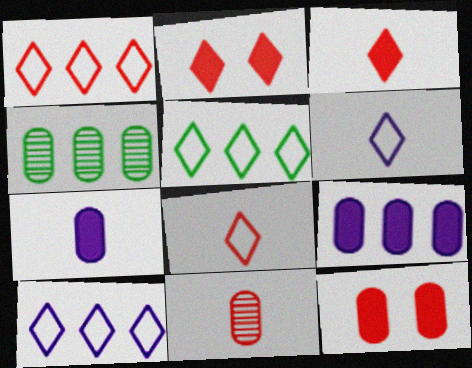[[1, 5, 10]]